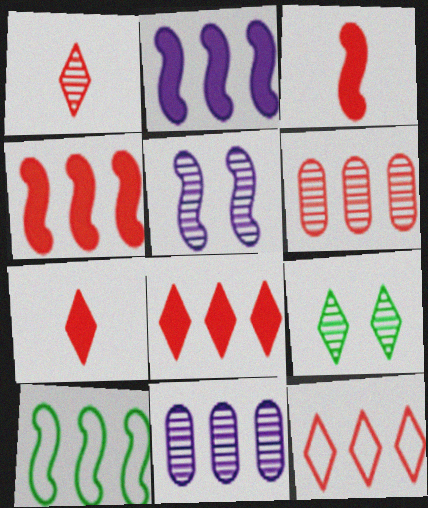[[3, 5, 10], 
[4, 6, 12], 
[8, 10, 11]]